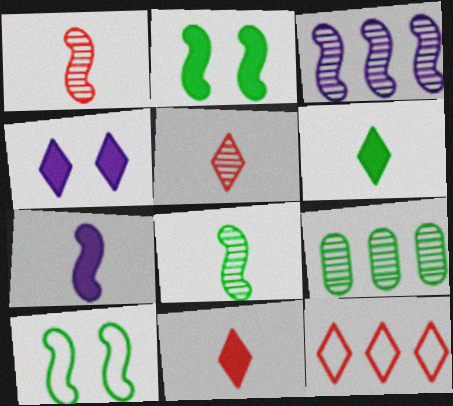[[6, 9, 10]]